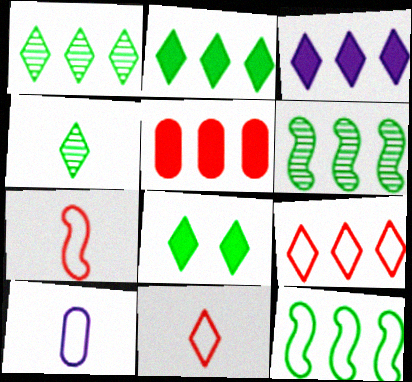[[1, 3, 9]]